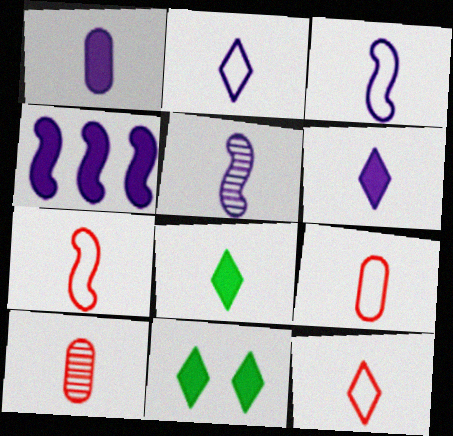[[1, 2, 5], 
[3, 8, 10], 
[5, 8, 9], 
[7, 9, 12]]